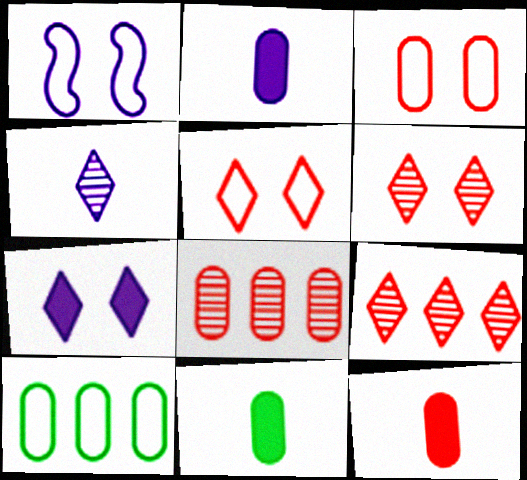[[1, 9, 11], 
[2, 11, 12], 
[3, 8, 12]]